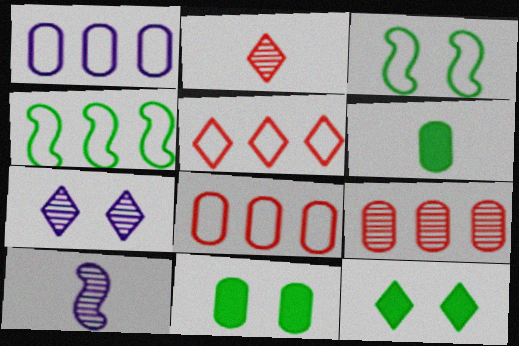[[1, 4, 5], 
[5, 10, 11], 
[8, 10, 12]]